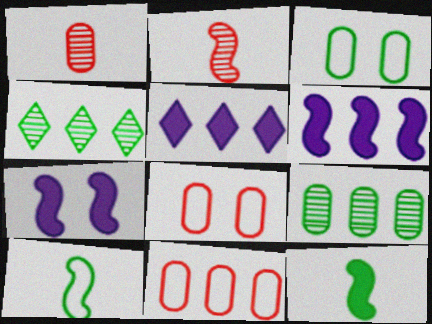[[2, 3, 5], 
[3, 4, 12], 
[4, 6, 11]]